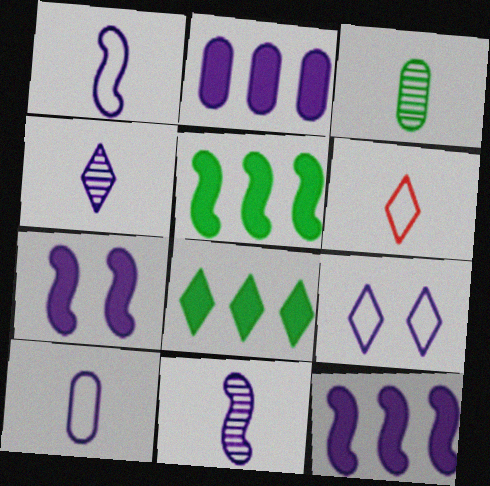[[2, 9, 11]]